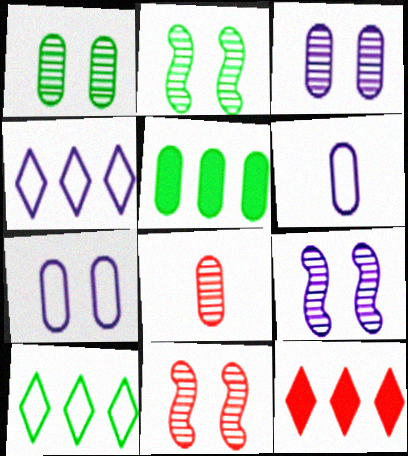[[2, 6, 12], 
[2, 9, 11], 
[5, 7, 8]]